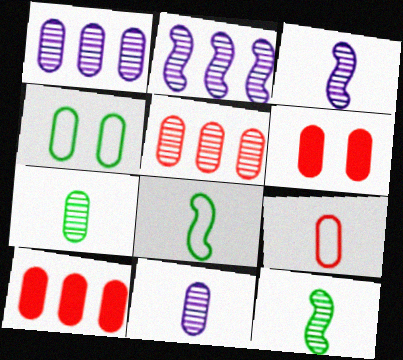[[4, 10, 11], 
[5, 6, 9]]